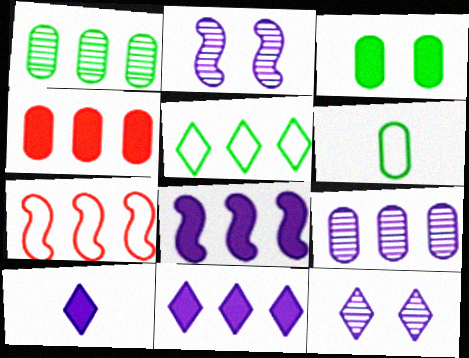[[1, 3, 6], 
[1, 7, 11]]